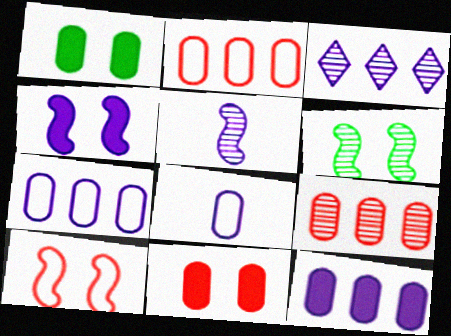[[1, 8, 9], 
[3, 4, 8], 
[4, 6, 10]]